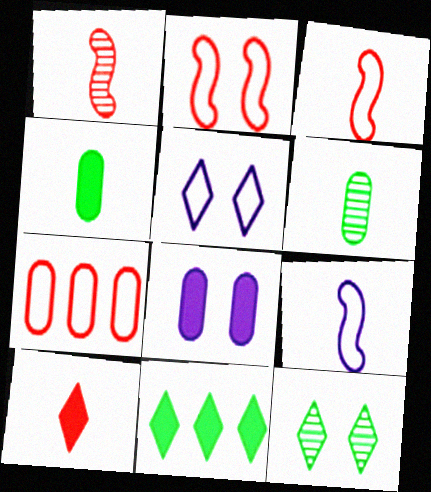[[2, 8, 12], 
[6, 7, 8], 
[6, 9, 10]]